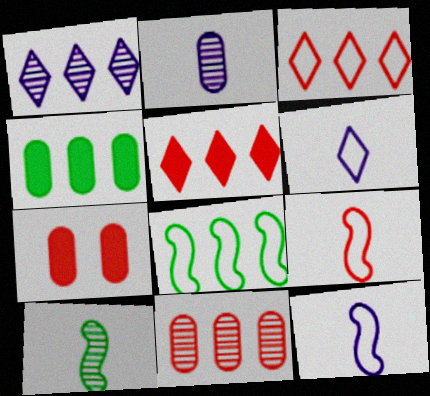[]